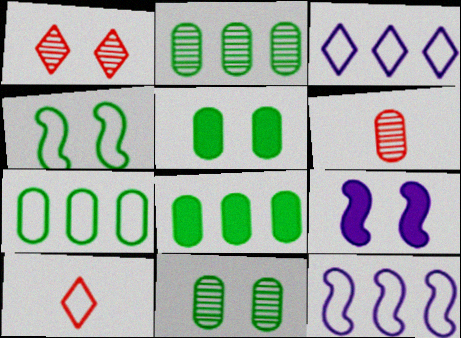[[2, 7, 8], 
[2, 9, 10]]